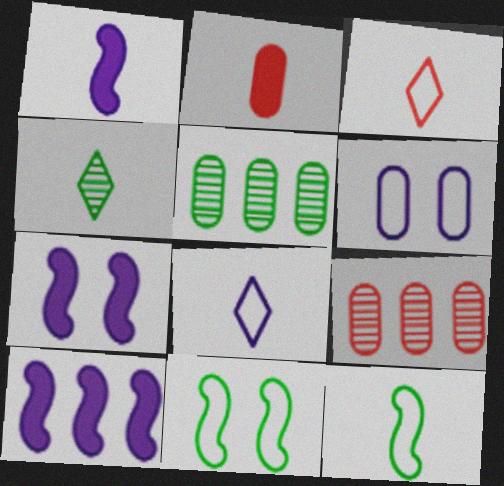[[1, 7, 10], 
[2, 5, 6], 
[3, 5, 7]]